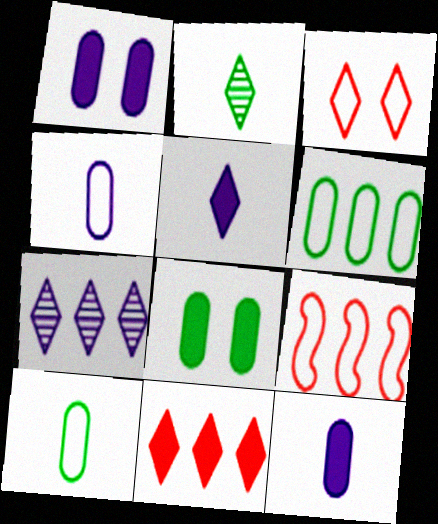[[1, 2, 9]]